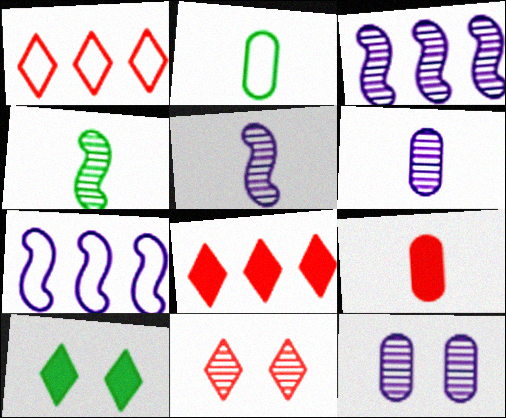[[2, 6, 9]]